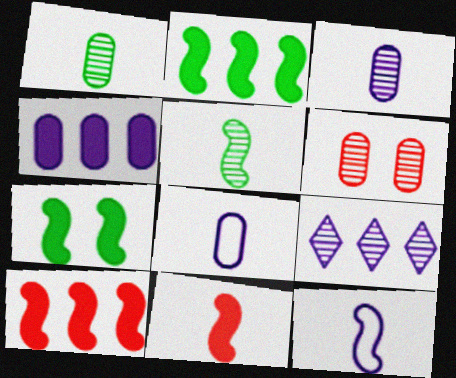[[5, 6, 9], 
[5, 11, 12]]